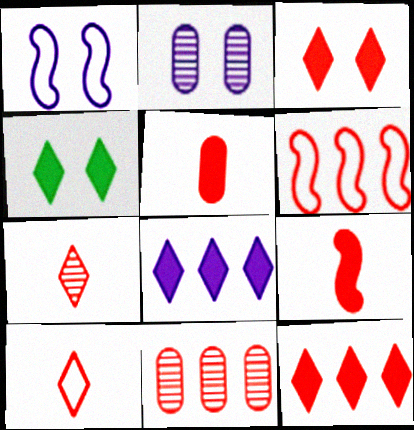[[6, 11, 12]]